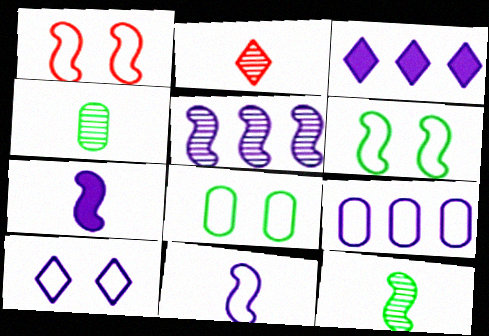[[1, 3, 4], 
[1, 8, 10], 
[3, 5, 9], 
[9, 10, 11]]